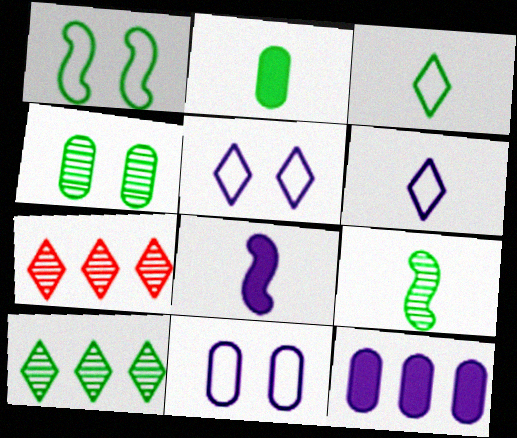[[1, 2, 10], 
[2, 3, 9], 
[4, 9, 10]]